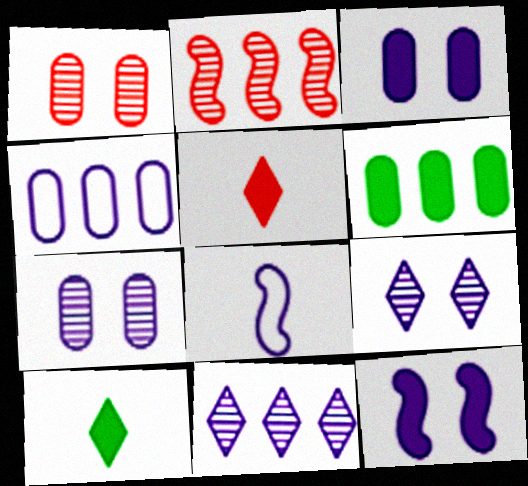[[3, 8, 11], 
[5, 6, 12]]